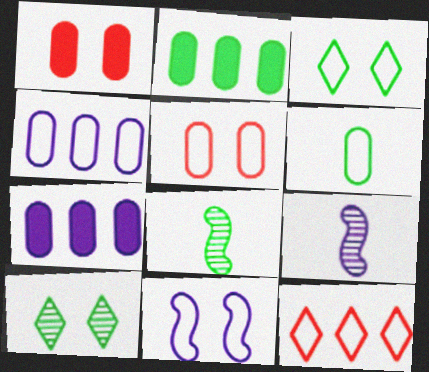[[1, 10, 11], 
[2, 3, 8], 
[3, 5, 11], 
[4, 5, 6], 
[6, 11, 12]]